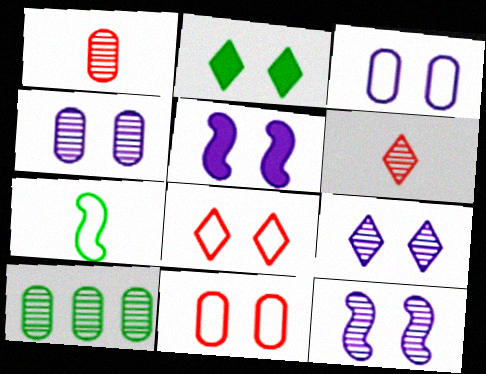[[1, 4, 10], 
[2, 7, 10], 
[2, 8, 9], 
[2, 11, 12], 
[3, 5, 9], 
[4, 9, 12], 
[6, 10, 12]]